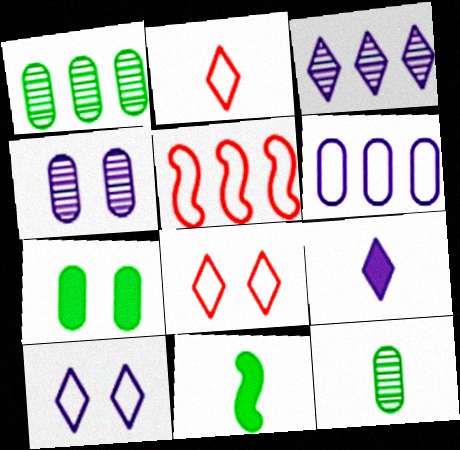[[3, 9, 10]]